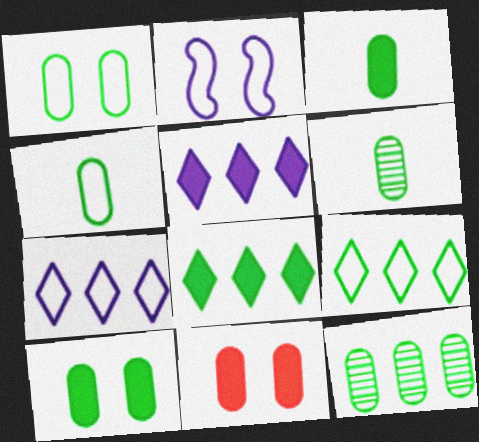[[1, 3, 12], 
[3, 4, 6], 
[4, 10, 12]]